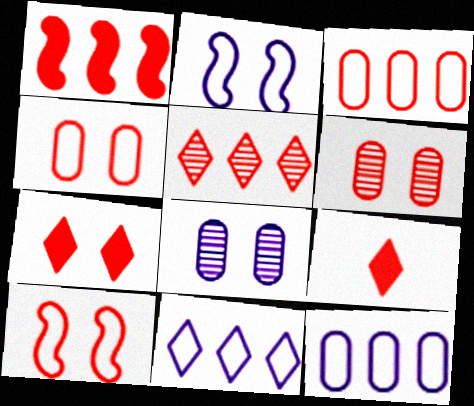[[1, 3, 5], 
[6, 7, 10]]